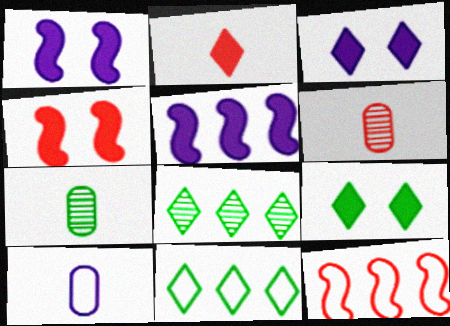[[1, 6, 11], 
[3, 7, 12], 
[4, 8, 10]]